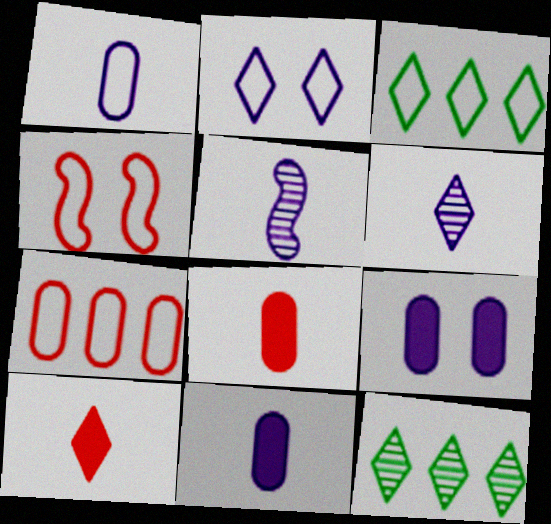[[1, 3, 4], 
[2, 10, 12], 
[4, 11, 12]]